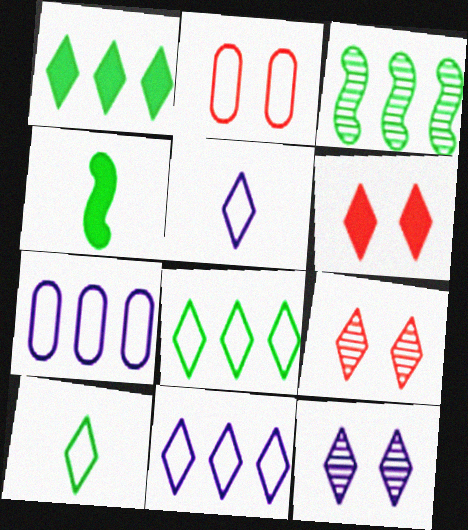[[1, 5, 9], 
[4, 7, 9]]